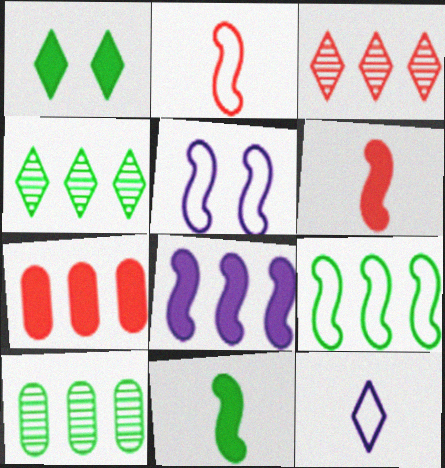[[1, 3, 12], 
[2, 5, 9]]